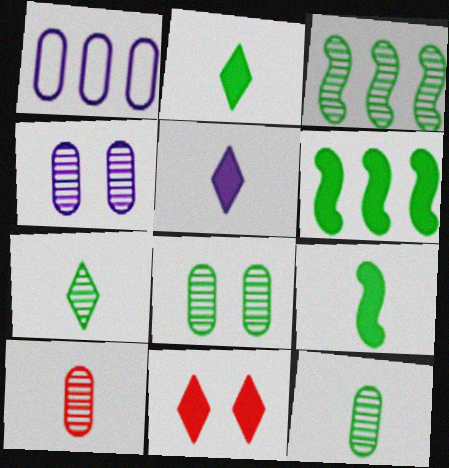[[3, 7, 8]]